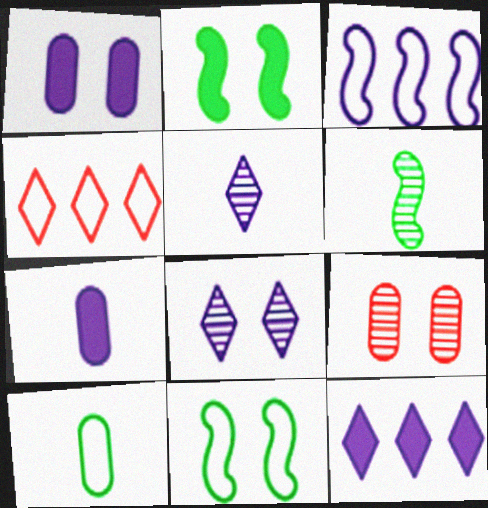[[1, 3, 5], 
[1, 4, 6], 
[3, 7, 8]]